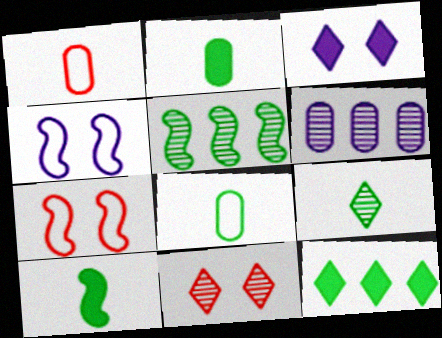[[1, 3, 5], 
[8, 9, 10]]